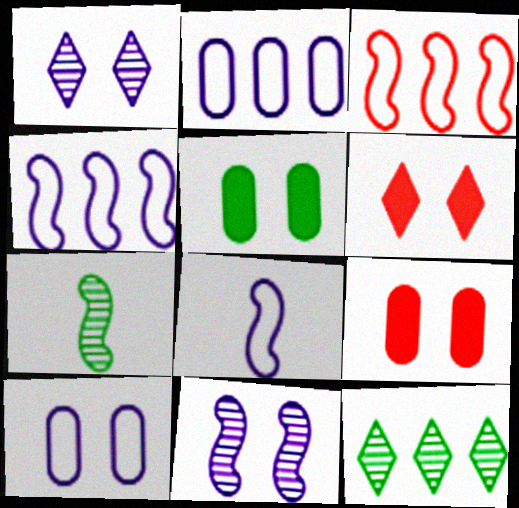[[2, 6, 7], 
[8, 9, 12]]